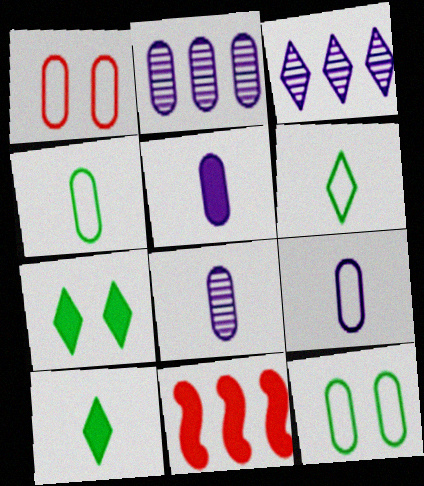[[5, 7, 11], 
[5, 8, 9]]